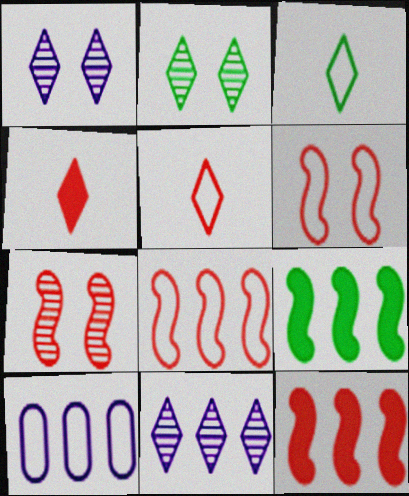[[3, 6, 10]]